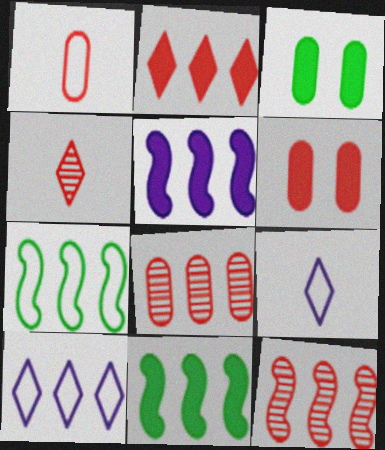[[1, 6, 8], 
[3, 9, 12], 
[5, 7, 12], 
[8, 10, 11]]